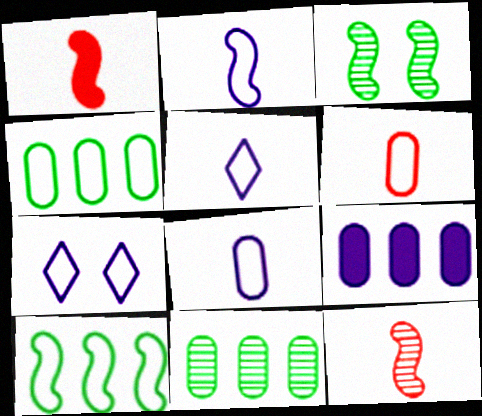[[1, 7, 11], 
[2, 5, 8], 
[6, 7, 10]]